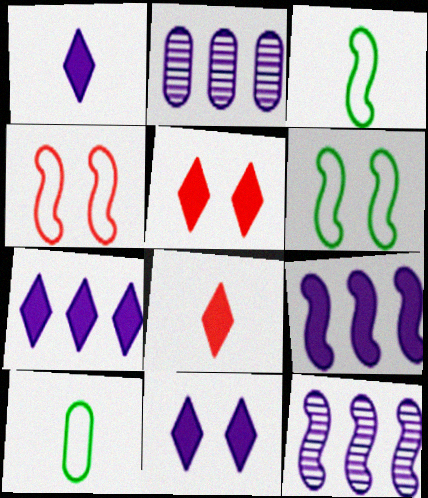[[1, 7, 11], 
[2, 3, 5], 
[2, 6, 8], 
[5, 10, 12]]